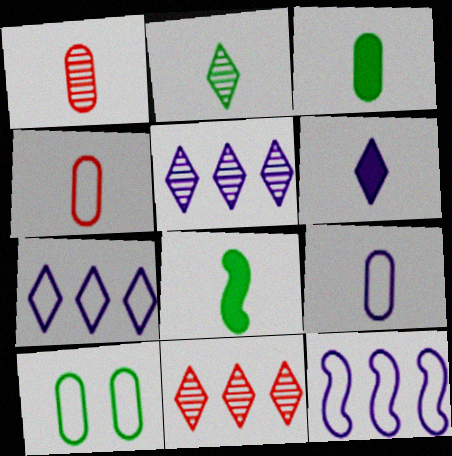[[1, 3, 9]]